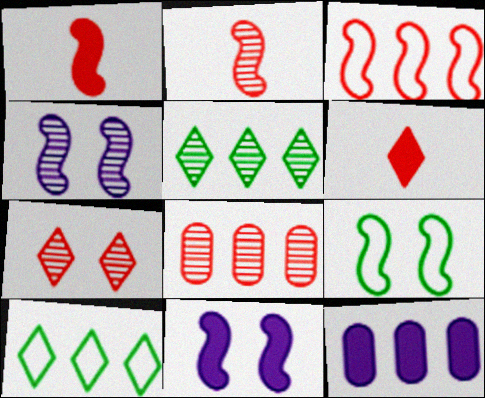[[2, 7, 8], 
[3, 5, 12]]